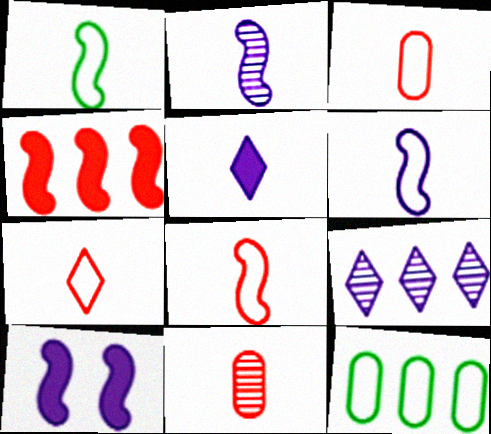[[1, 5, 11], 
[1, 6, 8], 
[3, 7, 8], 
[4, 9, 12]]